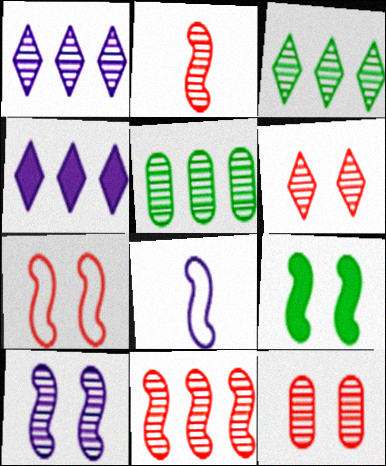[[1, 5, 11], 
[7, 9, 10], 
[8, 9, 11]]